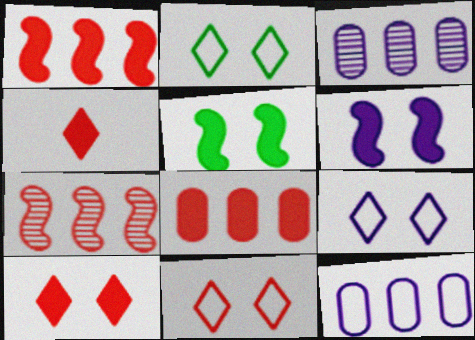[[2, 9, 11]]